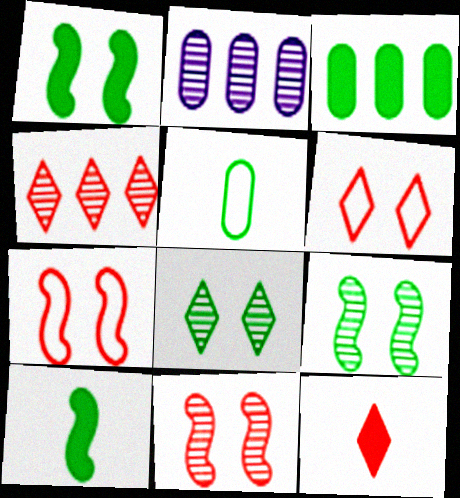[[2, 6, 10], 
[4, 6, 12]]